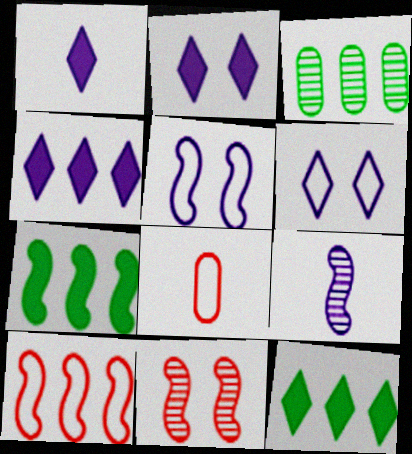[[1, 2, 4], 
[3, 4, 10]]